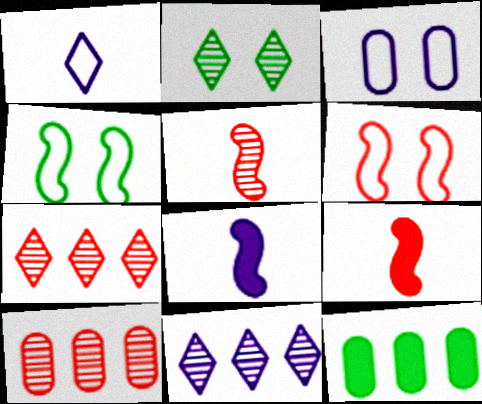[[3, 8, 11]]